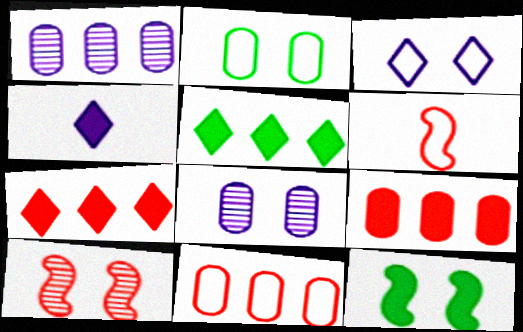[[4, 9, 12], 
[5, 6, 8]]